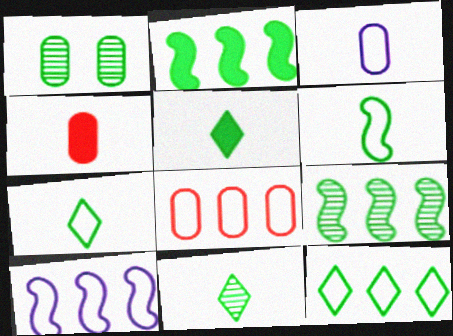[[1, 2, 7], 
[1, 9, 11], 
[5, 7, 11], 
[8, 10, 12]]